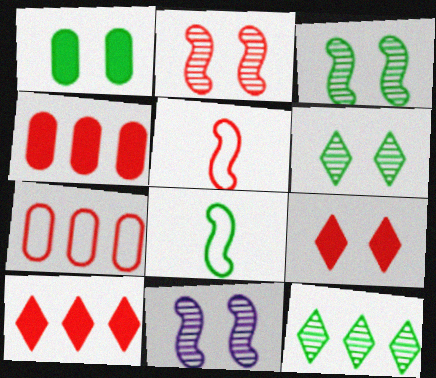[[1, 8, 12], 
[2, 3, 11]]